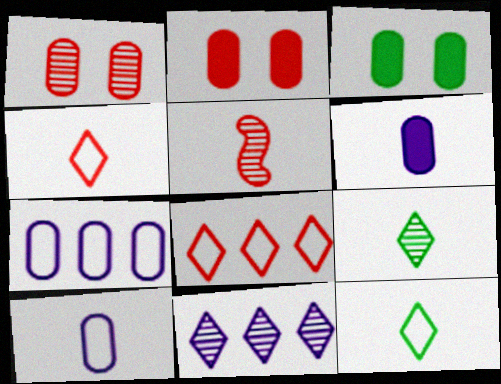[[2, 5, 8], 
[5, 6, 12]]